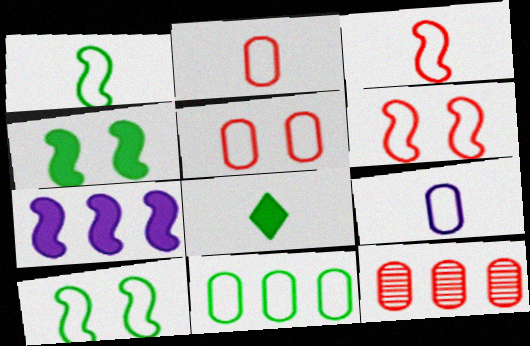[[5, 9, 11]]